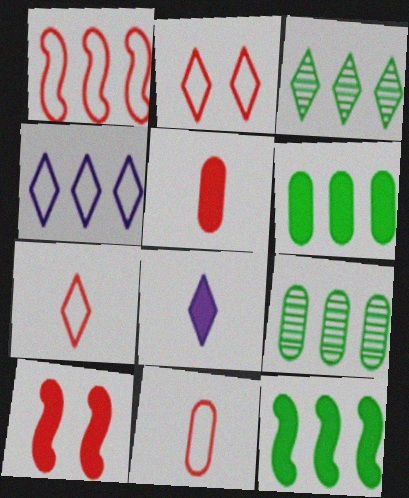[[1, 2, 11], 
[2, 3, 8], 
[6, 8, 10]]